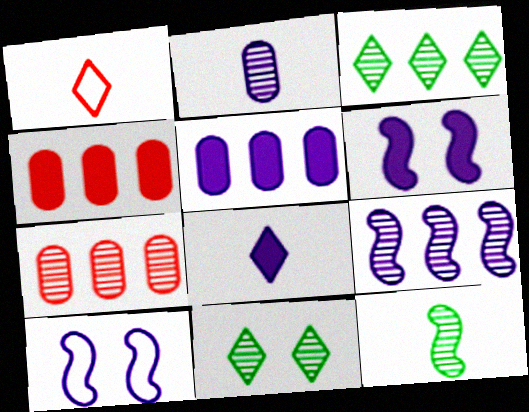[[3, 7, 9], 
[5, 6, 8]]